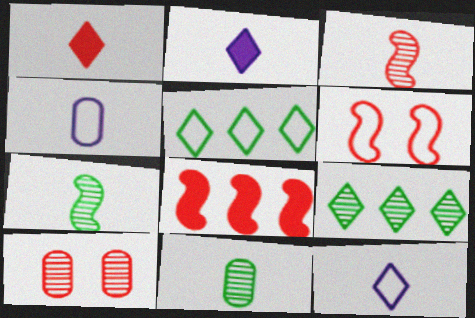[[1, 4, 7], 
[3, 6, 8], 
[4, 5, 6]]